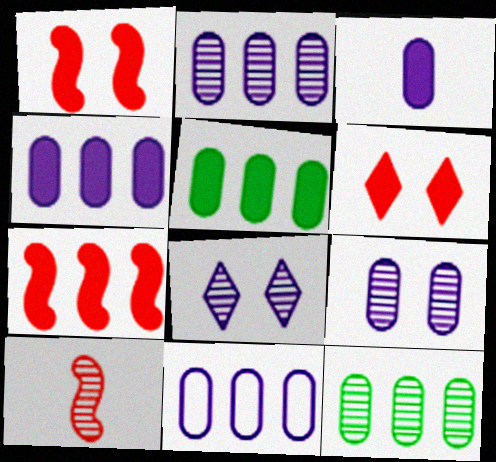[[2, 4, 11], 
[3, 9, 11], 
[8, 10, 12]]